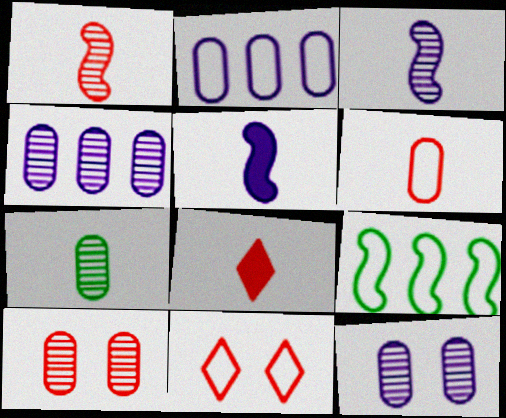[[1, 6, 8], 
[4, 7, 10], 
[8, 9, 12]]